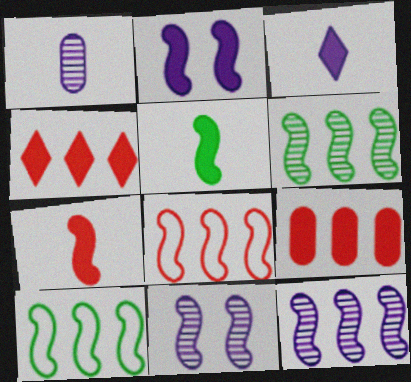[[5, 8, 11], 
[7, 10, 11]]